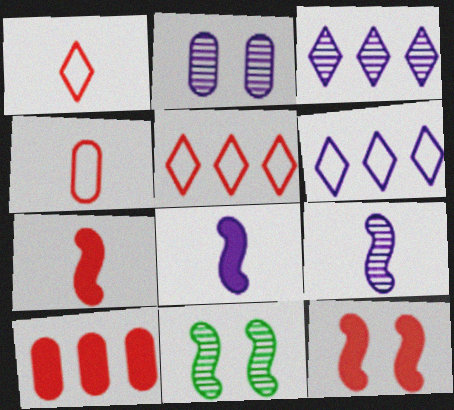[[2, 3, 9], 
[2, 6, 8]]